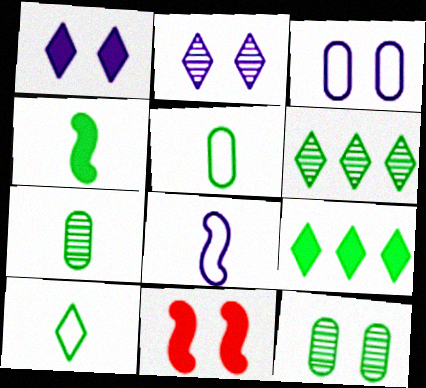[[4, 7, 10]]